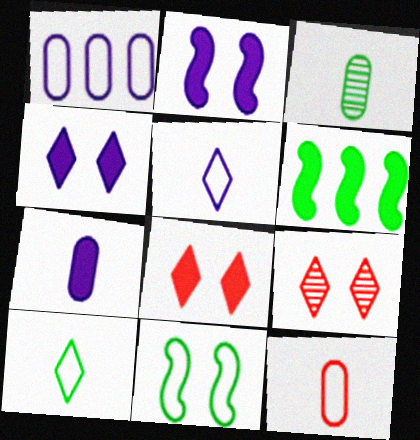[[3, 7, 12], 
[6, 7, 8]]